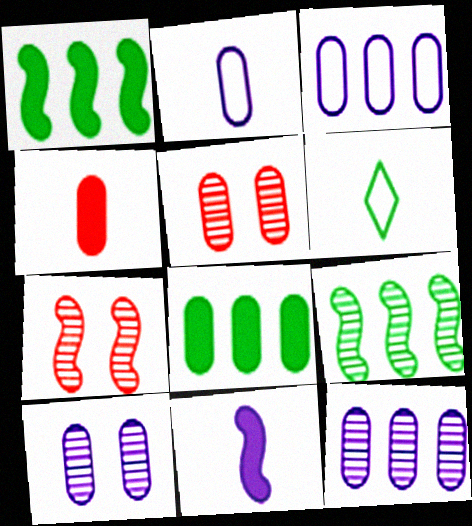[[2, 5, 8]]